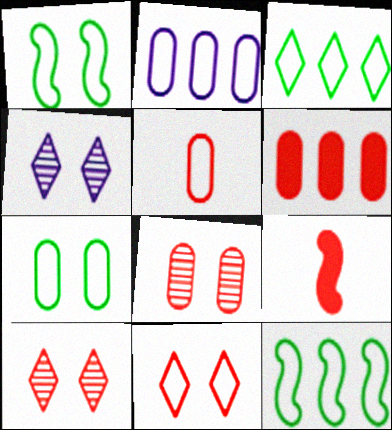[[2, 5, 7], 
[5, 6, 8]]